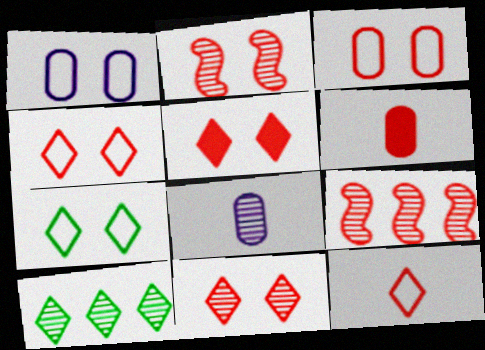[[2, 3, 5], 
[2, 8, 10], 
[4, 5, 11], 
[4, 6, 9]]